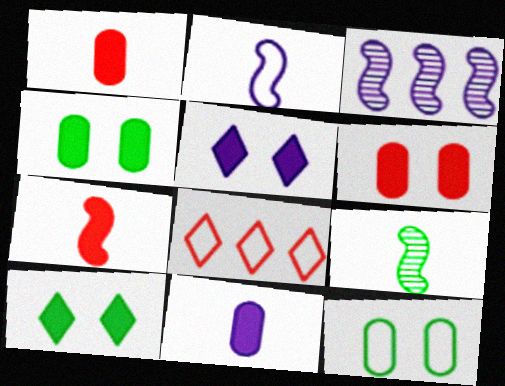[[2, 7, 9], 
[2, 8, 12]]